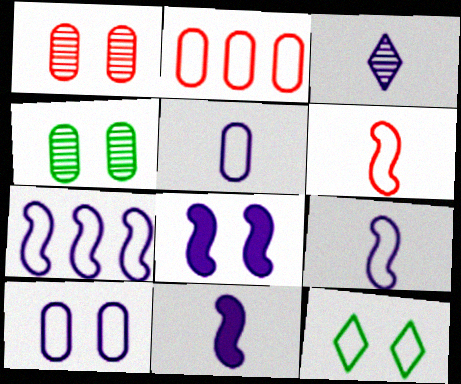[[1, 8, 12], 
[2, 9, 12], 
[3, 5, 11]]